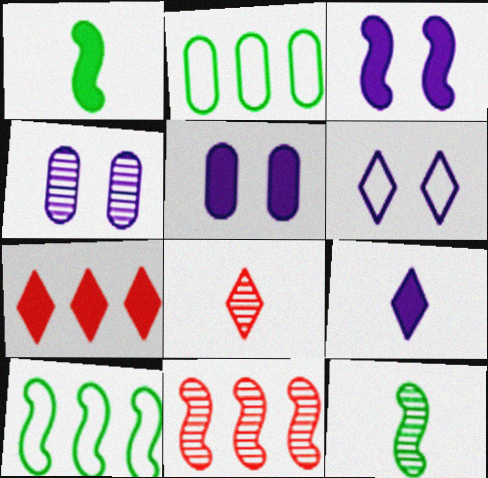[[1, 5, 7], 
[2, 3, 8], 
[3, 4, 6], 
[5, 8, 10]]